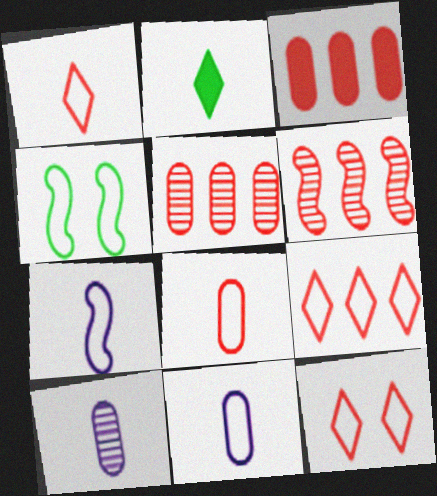[[1, 9, 12], 
[3, 6, 9], 
[4, 9, 11]]